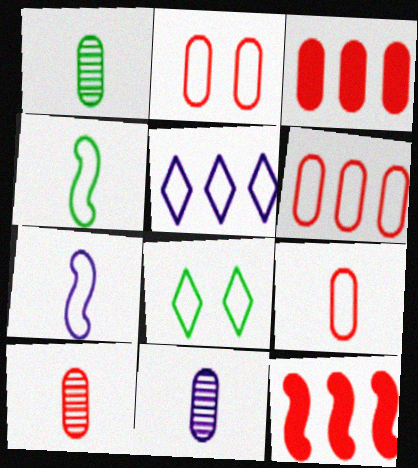[[1, 10, 11], 
[2, 3, 10], 
[2, 4, 5], 
[2, 6, 9], 
[6, 7, 8], 
[8, 11, 12]]